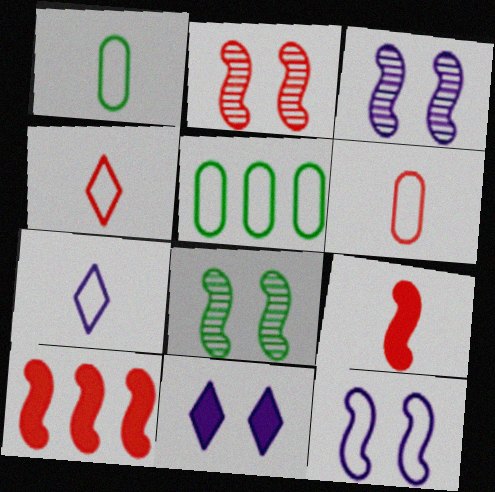[[2, 3, 8], 
[4, 5, 12]]